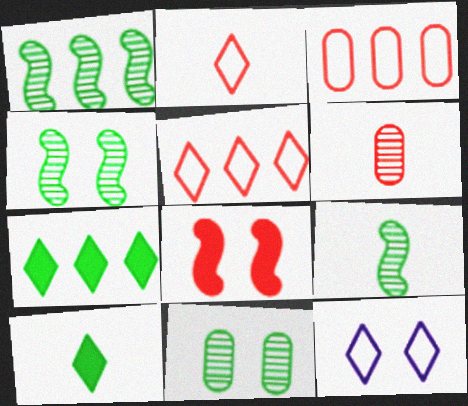[[1, 4, 9], 
[5, 6, 8], 
[8, 11, 12]]